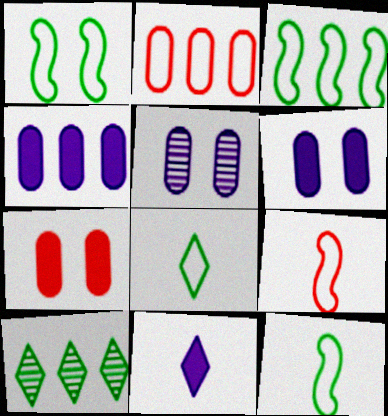[[1, 3, 12], 
[6, 9, 10]]